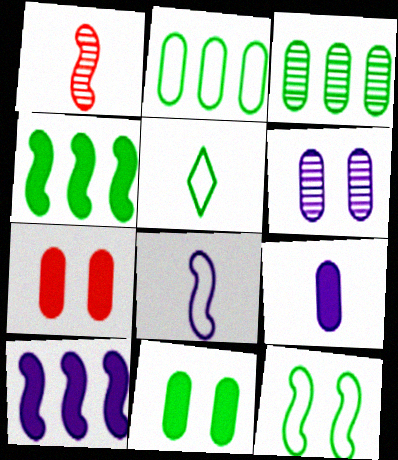[[1, 5, 9], 
[1, 10, 12], 
[2, 5, 12]]